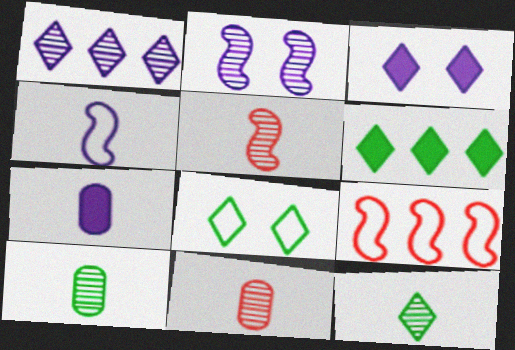[[3, 9, 10], 
[6, 8, 12]]